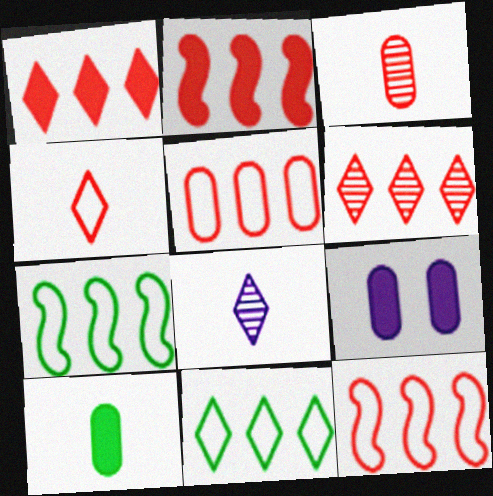[[2, 5, 6]]